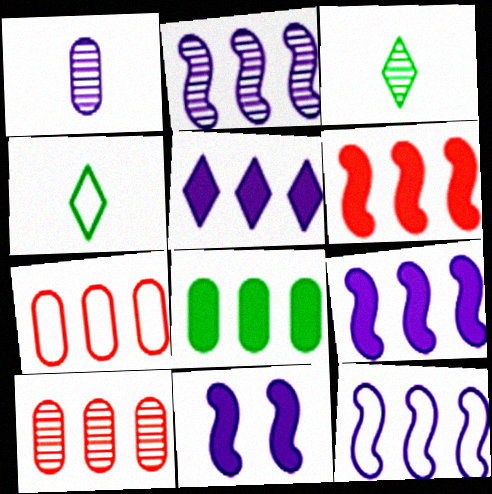[[2, 9, 12], 
[3, 7, 11], 
[4, 10, 11], 
[5, 6, 8]]